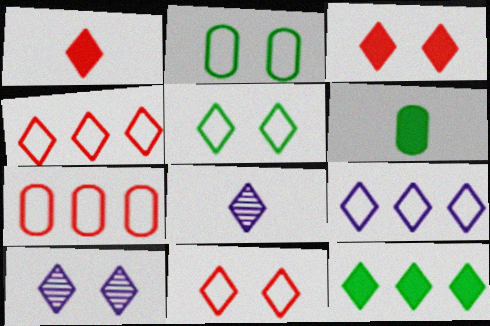[[3, 5, 10], 
[8, 11, 12]]